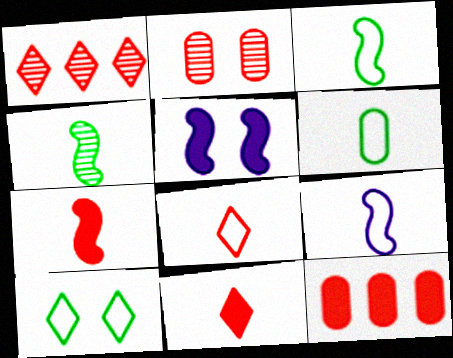[[1, 5, 6], 
[2, 5, 10], 
[4, 7, 9], 
[6, 8, 9]]